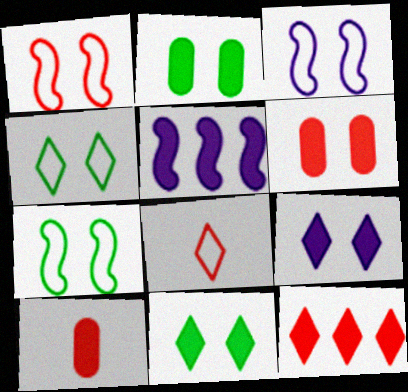[[1, 3, 7], 
[5, 10, 11]]